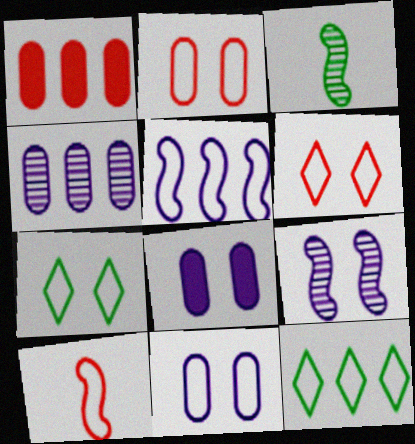[[10, 11, 12]]